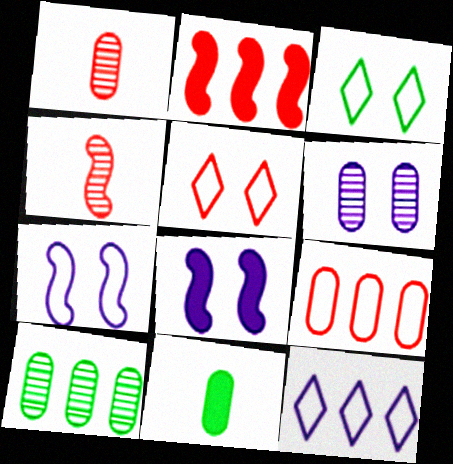[[1, 2, 5], 
[1, 6, 10], 
[2, 10, 12], 
[6, 9, 11]]